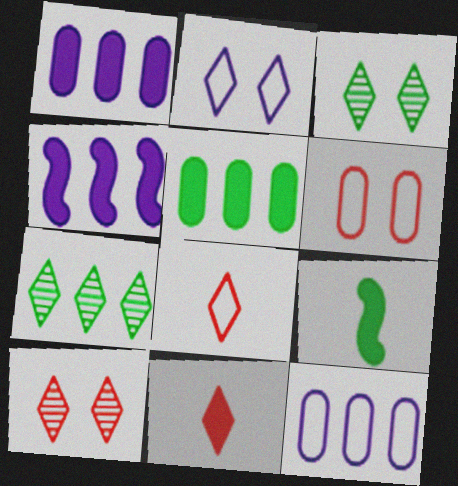[[2, 7, 11], 
[9, 10, 12]]